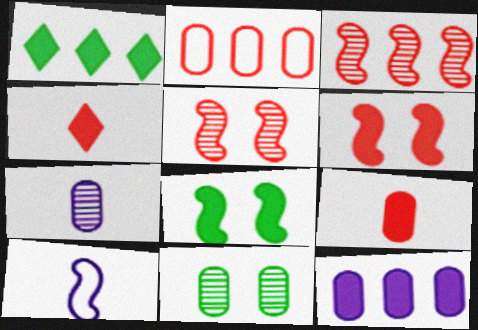[[2, 4, 5], 
[3, 8, 10], 
[4, 8, 12]]